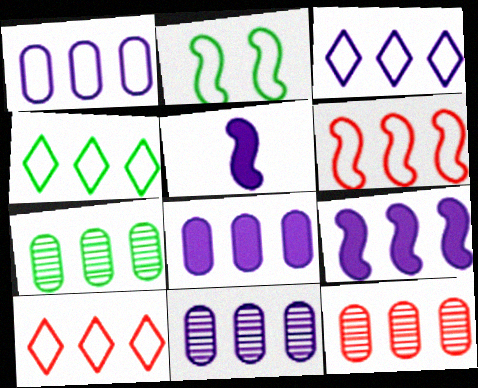[[1, 4, 6], 
[1, 8, 11], 
[3, 4, 10], 
[3, 9, 11], 
[4, 9, 12], 
[7, 9, 10], 
[7, 11, 12]]